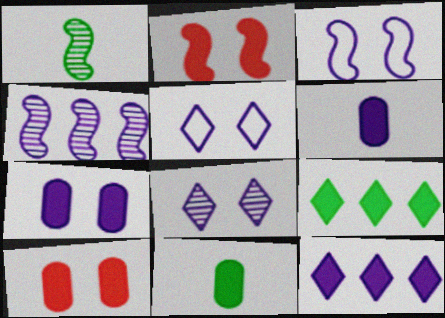[[2, 6, 9], 
[2, 11, 12], 
[3, 7, 8], 
[4, 5, 6]]